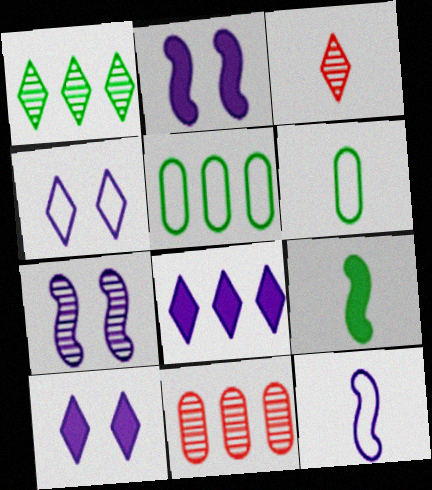[[2, 3, 5], 
[4, 9, 11]]